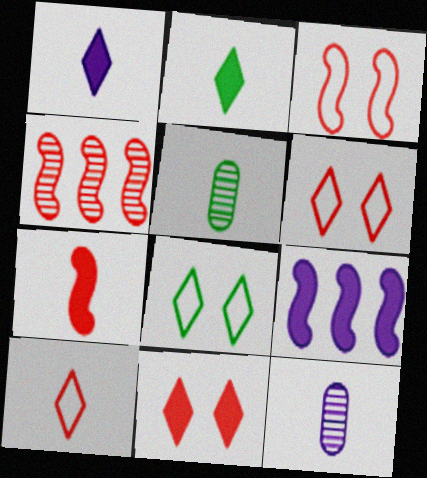[[3, 4, 7], 
[5, 6, 9]]